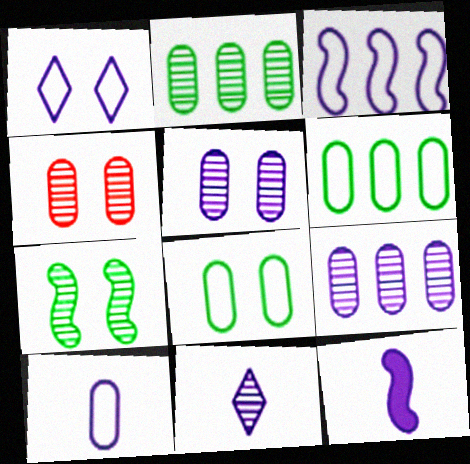[[1, 3, 10], 
[1, 9, 12], 
[10, 11, 12]]